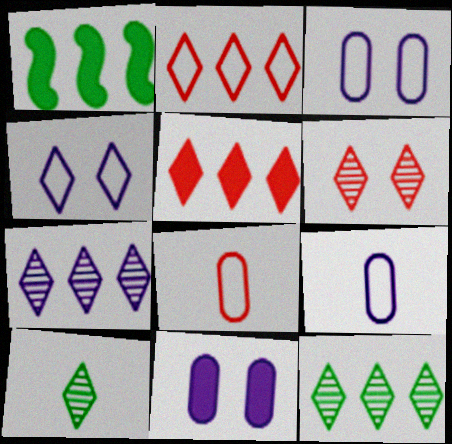[[1, 6, 9], 
[4, 5, 10], 
[6, 7, 10]]